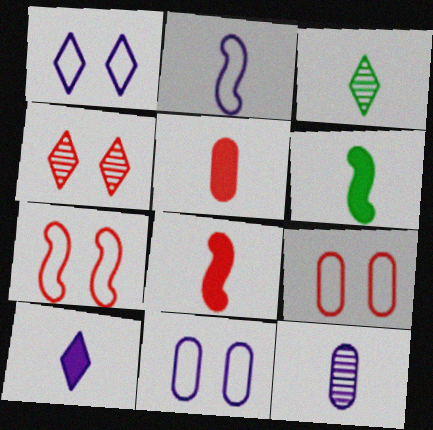[[2, 3, 5], 
[2, 10, 12], 
[5, 6, 10]]